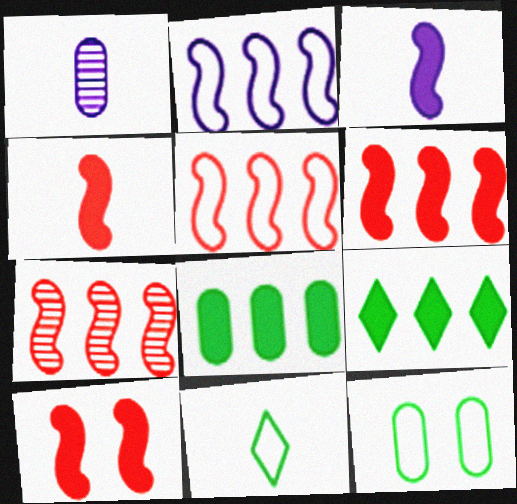[[1, 4, 11], 
[4, 6, 10], 
[5, 6, 7]]